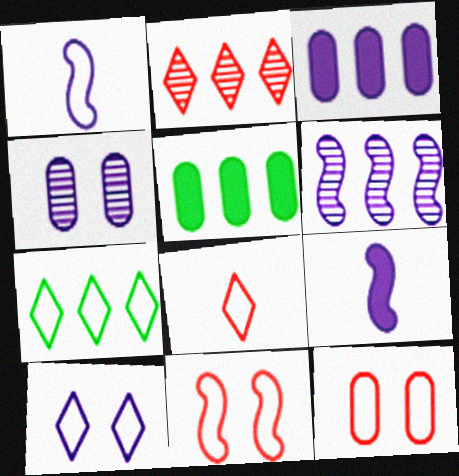[[1, 7, 12], 
[7, 8, 10]]